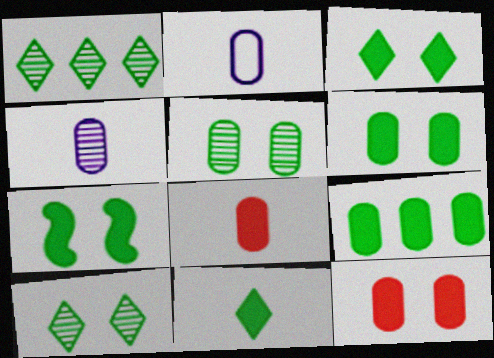[[3, 6, 7], 
[7, 9, 11]]